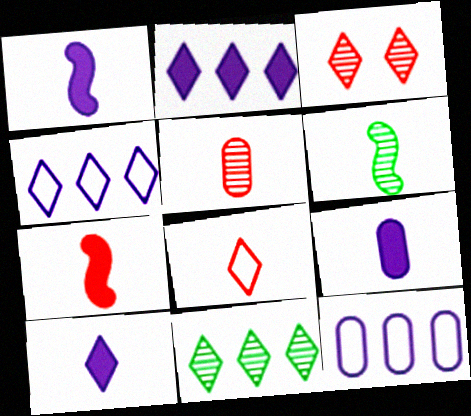[[1, 9, 10], 
[5, 7, 8], 
[6, 8, 9]]